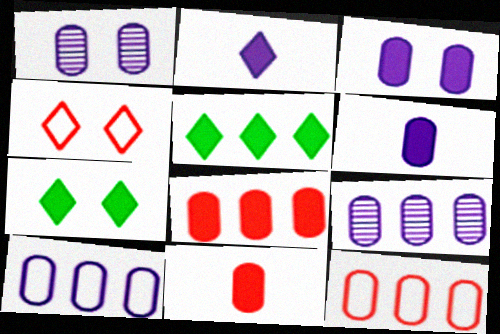[[1, 6, 10]]